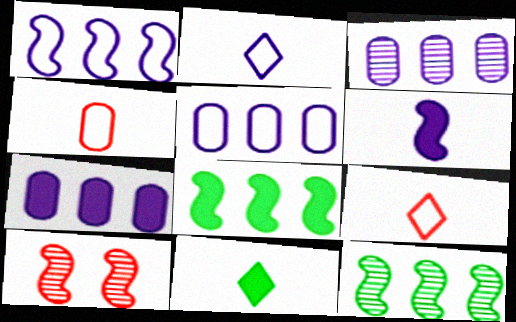[[3, 5, 7], 
[5, 10, 11]]